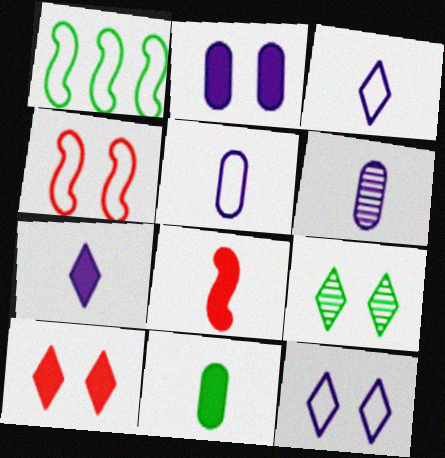[[1, 6, 10], 
[1, 9, 11], 
[2, 4, 9], 
[7, 8, 11], 
[9, 10, 12]]